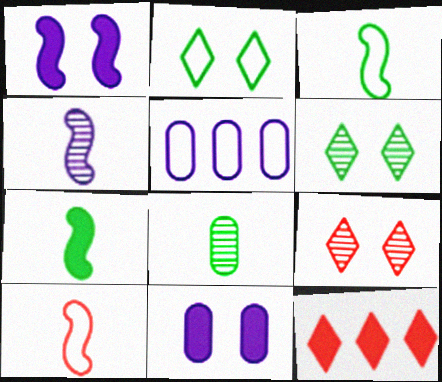[[2, 5, 10], 
[4, 7, 10], 
[5, 7, 9], 
[7, 11, 12]]